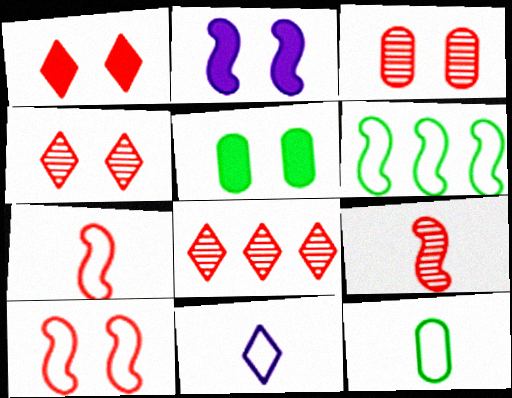[[1, 2, 5], 
[1, 3, 10], 
[2, 6, 9], 
[2, 8, 12], 
[3, 8, 9], 
[7, 11, 12]]